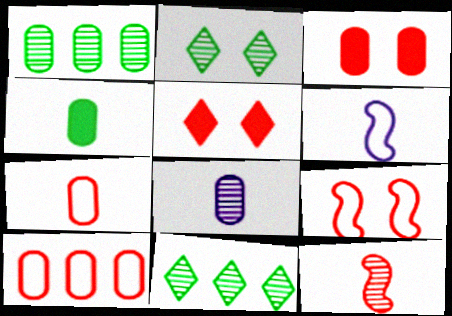[[1, 5, 6], 
[3, 6, 11], 
[4, 7, 8], 
[5, 10, 12]]